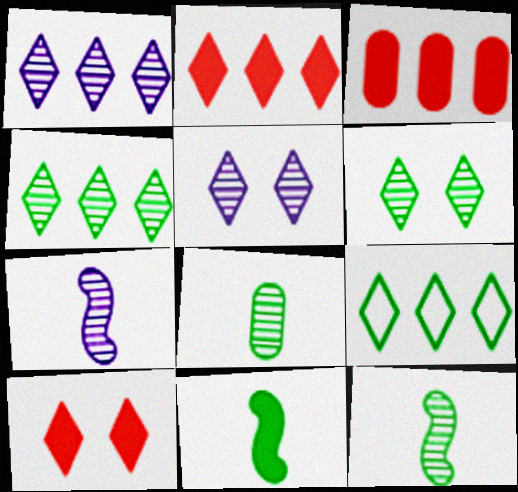[[1, 2, 9]]